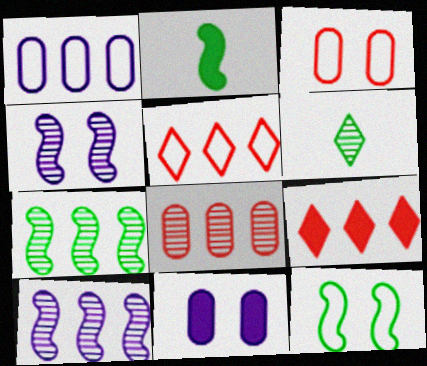[[1, 7, 9], 
[2, 7, 12], 
[2, 9, 11], 
[4, 6, 8]]